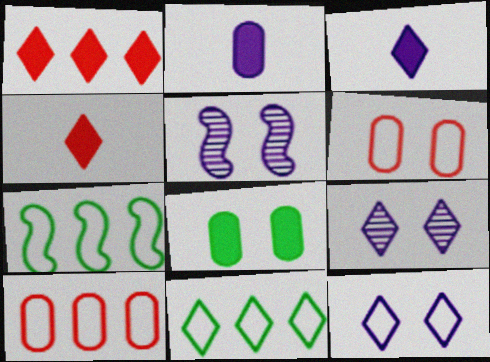[[4, 9, 11]]